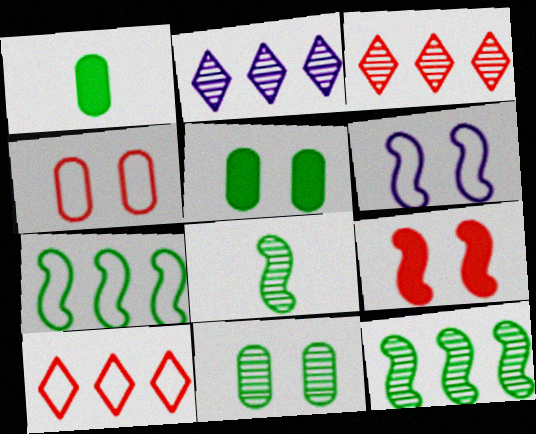[[1, 3, 6]]